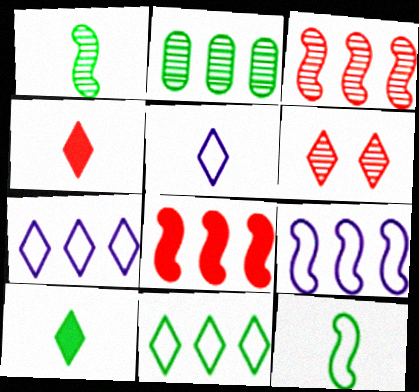[[2, 7, 8], 
[6, 7, 10]]